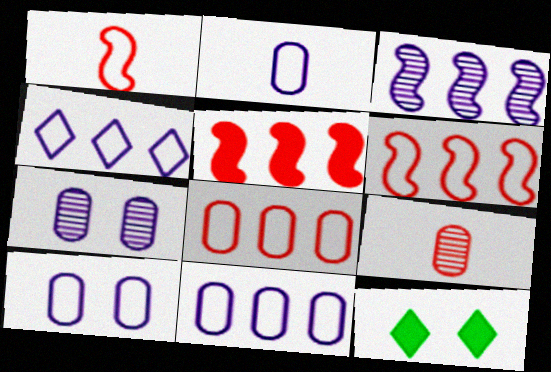[[2, 10, 11]]